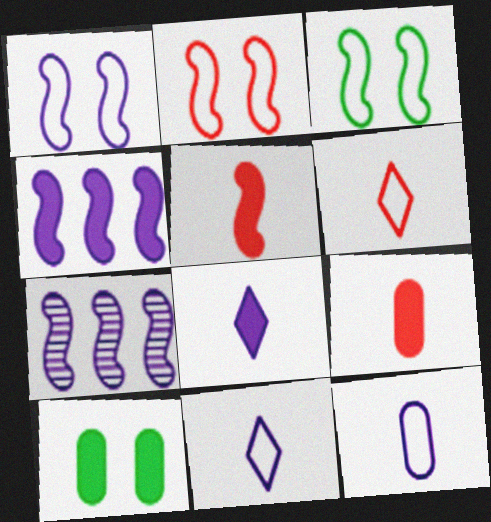[[1, 2, 3], 
[3, 5, 7], 
[6, 7, 10]]